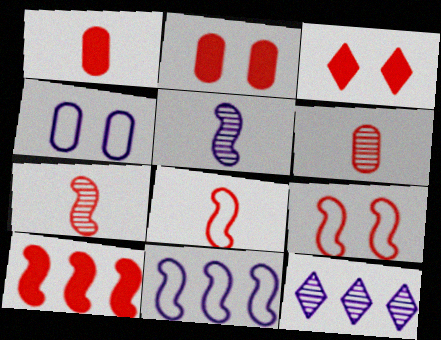[[1, 3, 10], 
[7, 9, 10]]